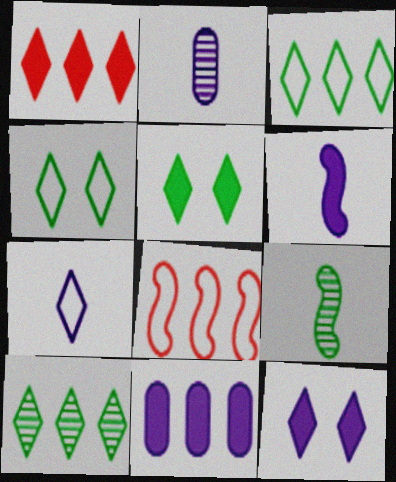[[2, 5, 8], 
[2, 6, 7], 
[6, 11, 12], 
[8, 10, 11]]